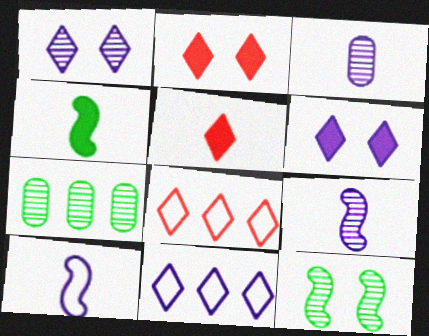[[2, 7, 10]]